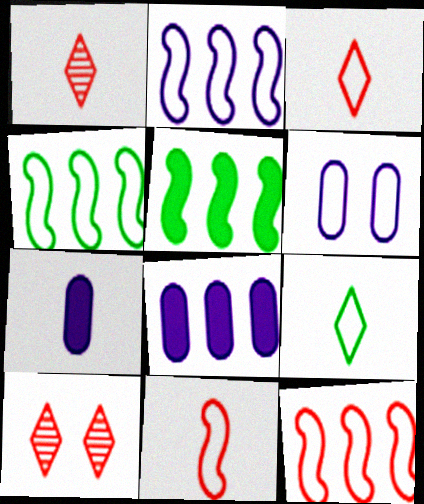[[1, 5, 6], 
[2, 4, 12], 
[3, 4, 6], 
[4, 7, 10], 
[6, 9, 12]]